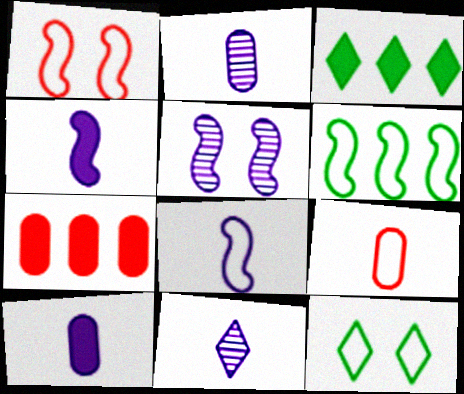[[1, 2, 3], 
[1, 6, 8], 
[3, 5, 9], 
[8, 10, 11]]